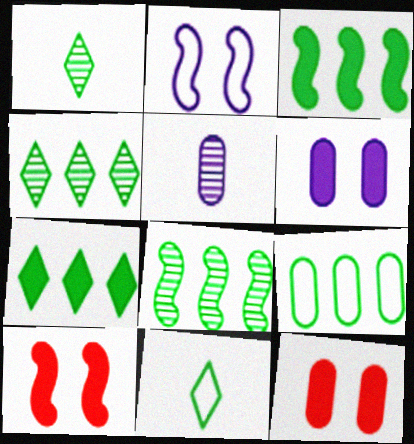[[3, 4, 9], 
[5, 9, 12], 
[7, 8, 9]]